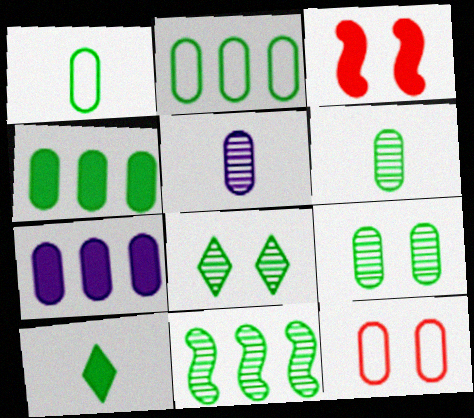[[1, 4, 9], 
[3, 7, 10], 
[4, 5, 12], 
[6, 7, 12], 
[6, 8, 11]]